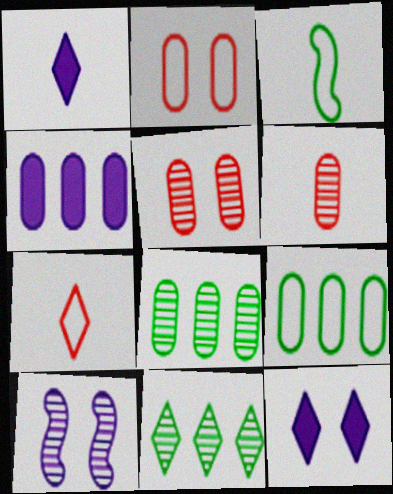[[1, 3, 6], 
[6, 10, 11], 
[7, 11, 12]]